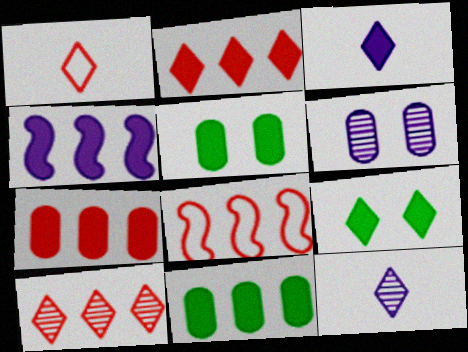[[2, 3, 9], 
[2, 4, 11], 
[5, 8, 12], 
[7, 8, 10]]